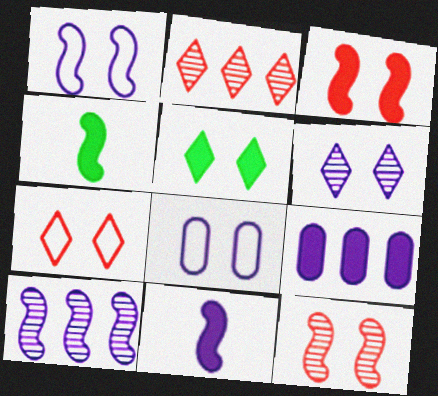[[1, 10, 11], 
[2, 4, 8], 
[5, 6, 7], 
[5, 8, 12]]